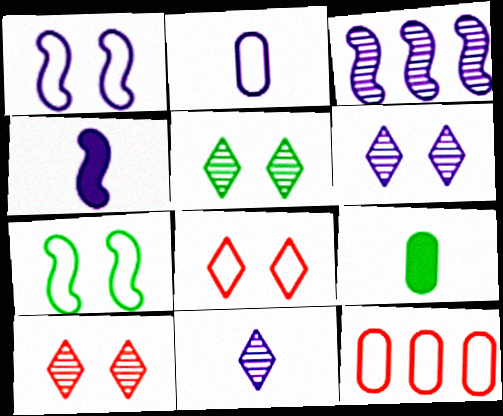[[1, 3, 4], 
[2, 4, 11], 
[3, 8, 9], 
[4, 5, 12], 
[5, 6, 10]]